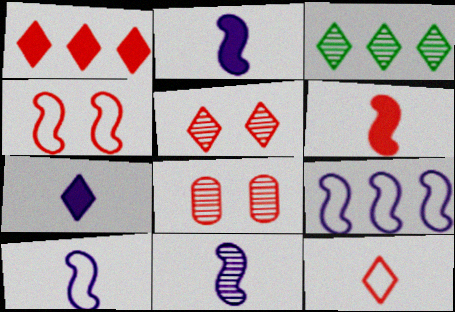[[1, 5, 12], 
[2, 10, 11], 
[3, 8, 11]]